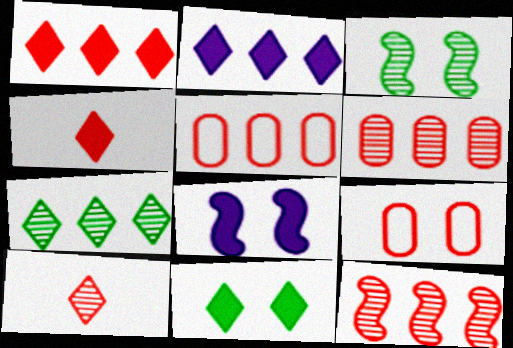[[1, 5, 12], 
[2, 4, 11], 
[4, 9, 12]]